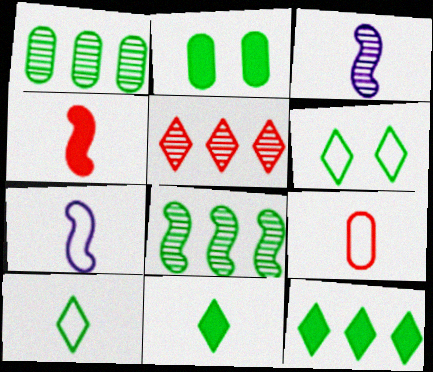[[2, 5, 7], 
[2, 8, 10], 
[3, 9, 11], 
[7, 9, 10]]